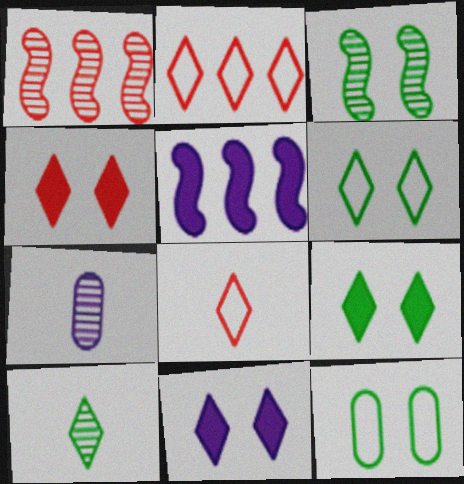[[2, 10, 11], 
[3, 9, 12], 
[4, 9, 11]]